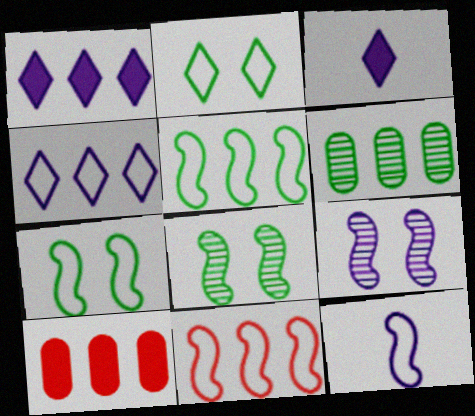[[1, 6, 11], 
[7, 11, 12]]